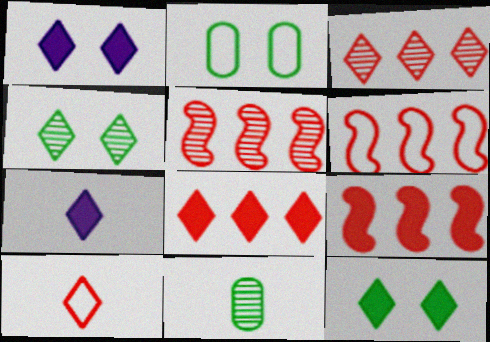[[1, 6, 11], 
[2, 5, 7], 
[5, 6, 9], 
[7, 8, 12]]